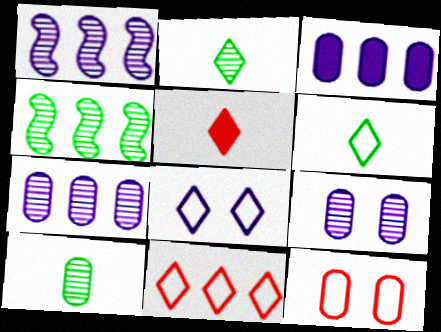[[3, 4, 11], 
[3, 10, 12], 
[6, 8, 11]]